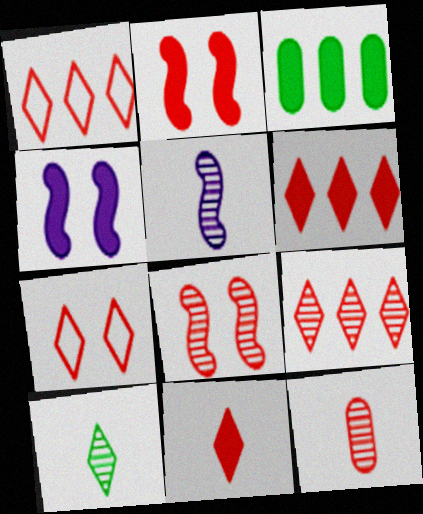[[1, 2, 12], 
[1, 6, 9], 
[3, 4, 11], 
[3, 5, 7], 
[5, 10, 12], 
[7, 9, 11], 
[8, 9, 12]]